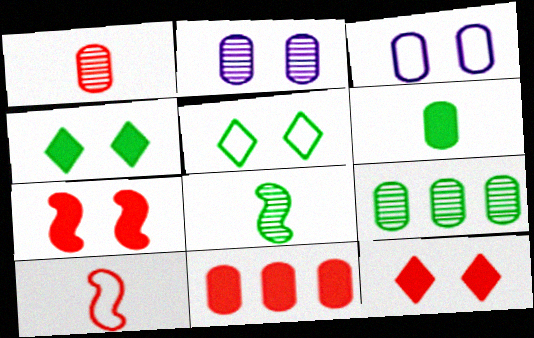[[1, 2, 9], 
[2, 5, 7]]